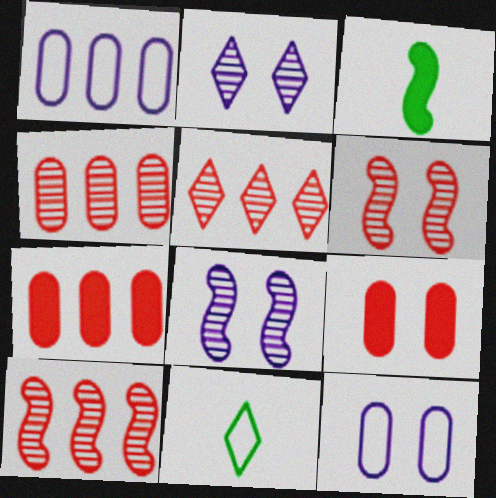[[3, 5, 12], 
[4, 5, 10], 
[7, 8, 11]]